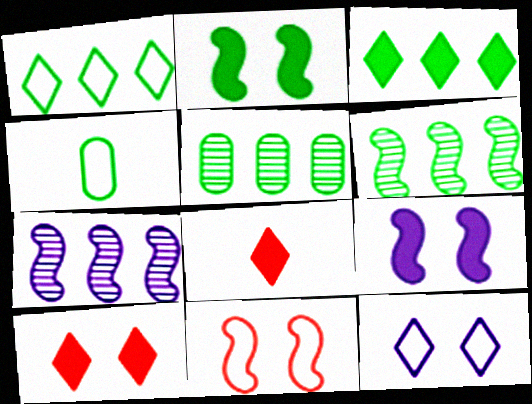[[4, 7, 10]]